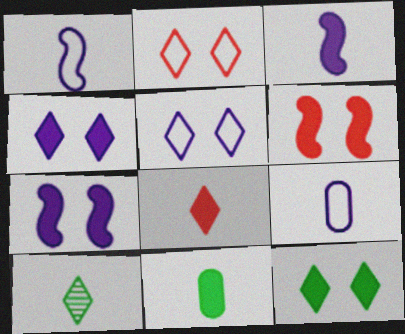[[3, 8, 11]]